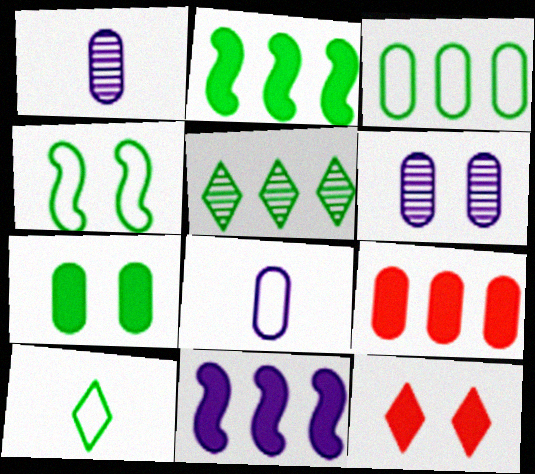[[2, 3, 5], 
[3, 4, 10], 
[4, 6, 12]]